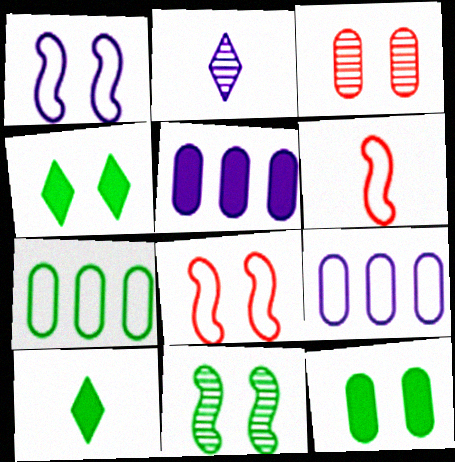[[1, 2, 5], 
[1, 3, 4], 
[7, 10, 11]]